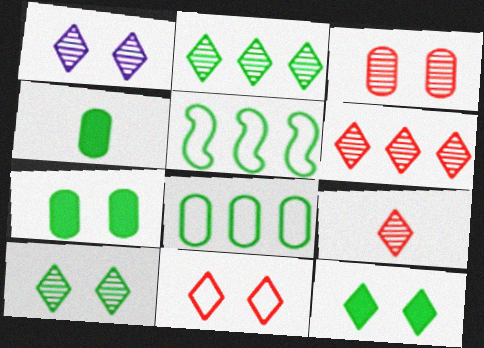[[1, 2, 9], 
[1, 11, 12], 
[4, 5, 10]]